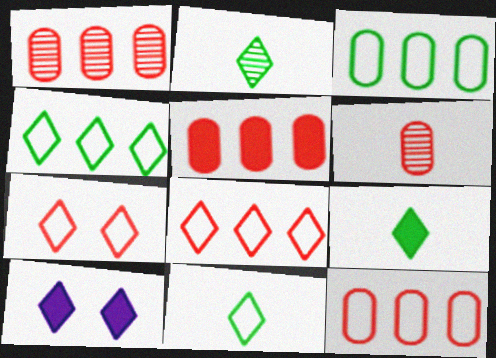[[1, 5, 12], 
[2, 8, 10], 
[2, 9, 11]]